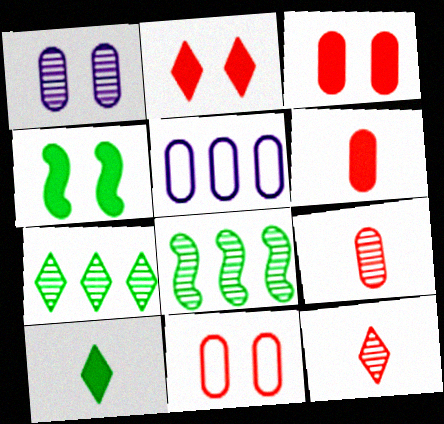[[1, 8, 12], 
[4, 5, 12]]